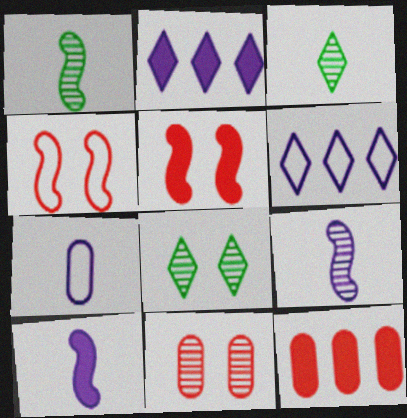[]